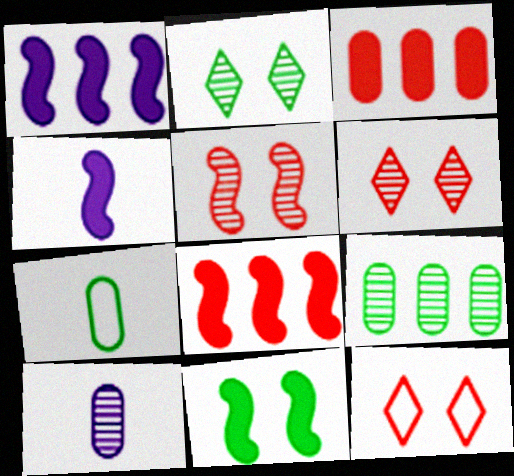[[1, 6, 7], 
[4, 8, 11], 
[4, 9, 12]]